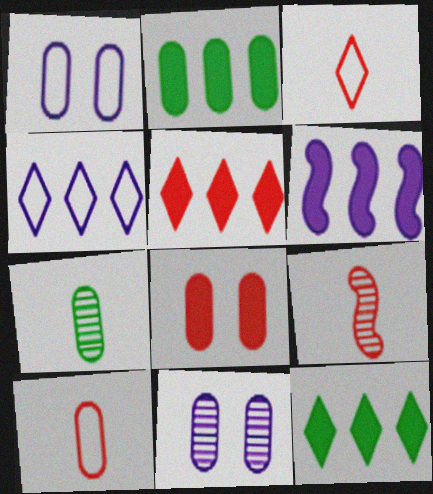[[1, 9, 12], 
[2, 5, 6], 
[2, 10, 11]]